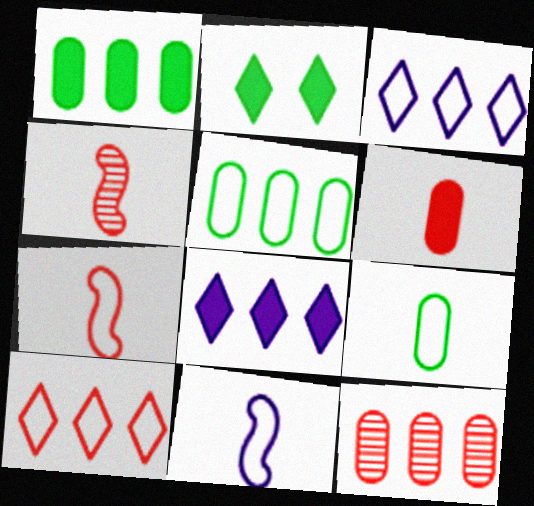[[2, 11, 12]]